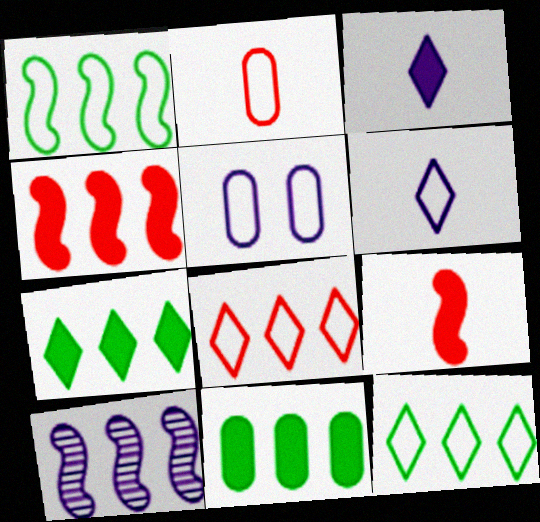[[1, 4, 10], 
[3, 5, 10], 
[8, 10, 11]]